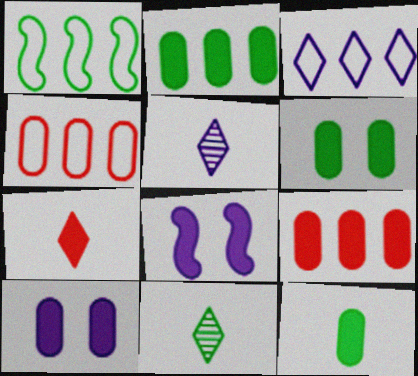[[1, 3, 4], 
[1, 6, 11], 
[2, 6, 12], 
[2, 7, 8], 
[4, 8, 11], 
[9, 10, 12]]